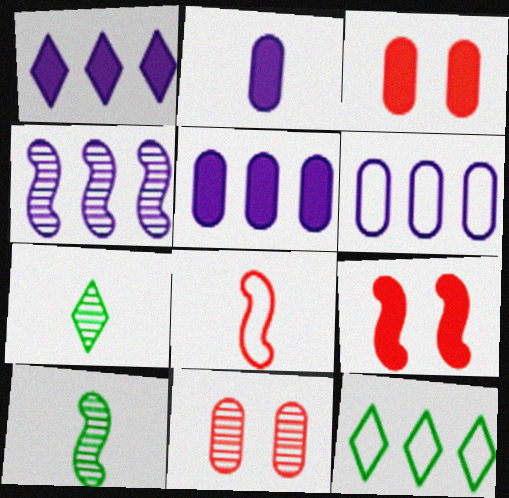[[1, 4, 6], 
[2, 7, 8], 
[4, 7, 11], 
[6, 7, 9]]